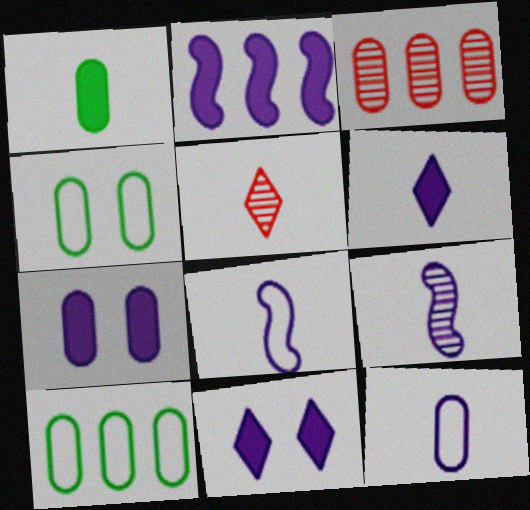[[1, 5, 8], 
[2, 4, 5], 
[2, 6, 7], 
[6, 9, 12]]